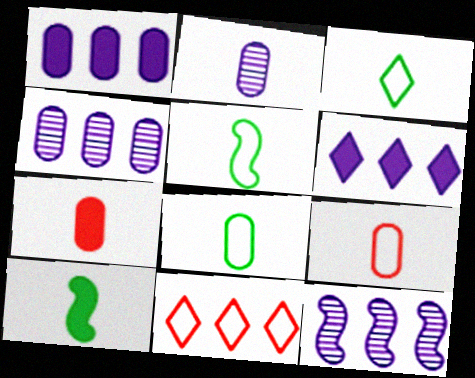[[2, 7, 8], 
[3, 5, 8]]